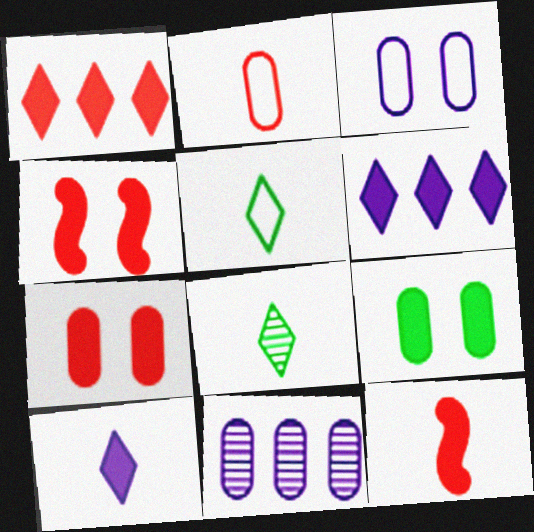[[1, 7, 12], 
[2, 9, 11], 
[4, 5, 11], 
[6, 9, 12]]